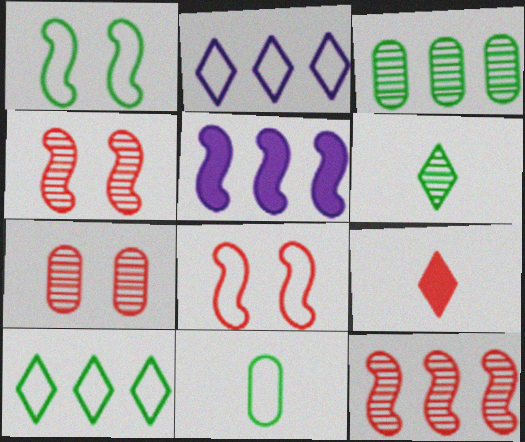[[1, 10, 11], 
[2, 8, 11]]